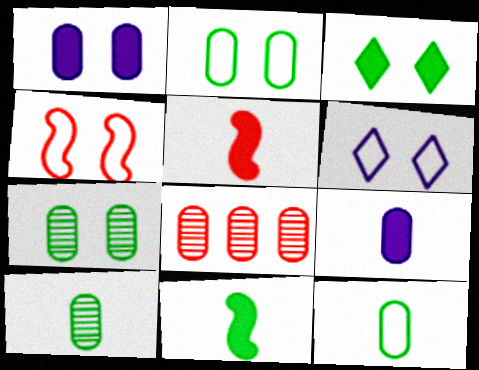[[1, 8, 12], 
[2, 4, 6], 
[2, 8, 9], 
[6, 8, 11]]